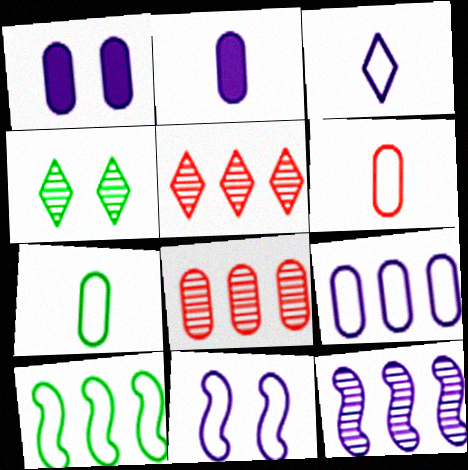[[1, 3, 12], 
[1, 7, 8], 
[3, 9, 11]]